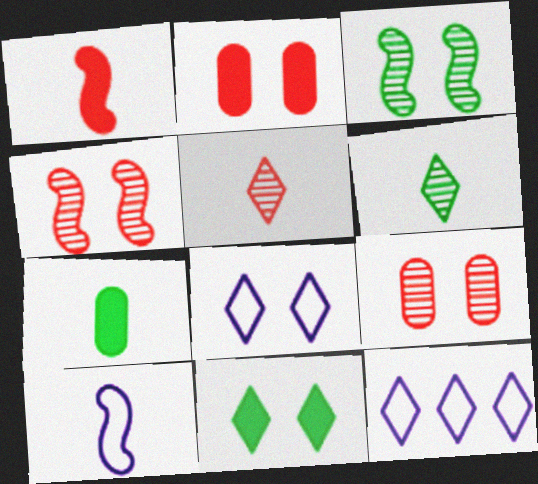[[2, 3, 8], 
[4, 7, 12], 
[5, 7, 10], 
[5, 11, 12]]